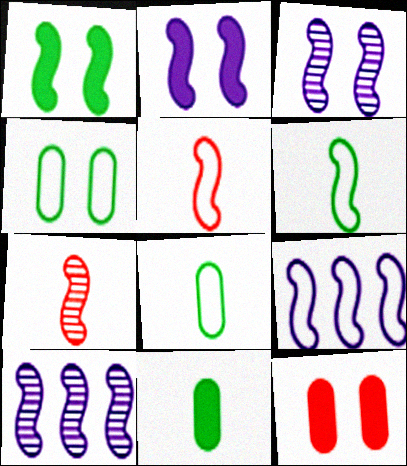[[1, 5, 10], 
[1, 7, 9]]